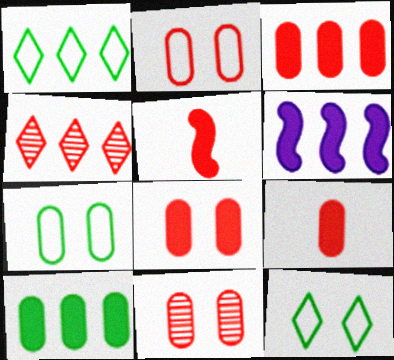[[2, 4, 5], 
[2, 8, 11], 
[3, 8, 9]]